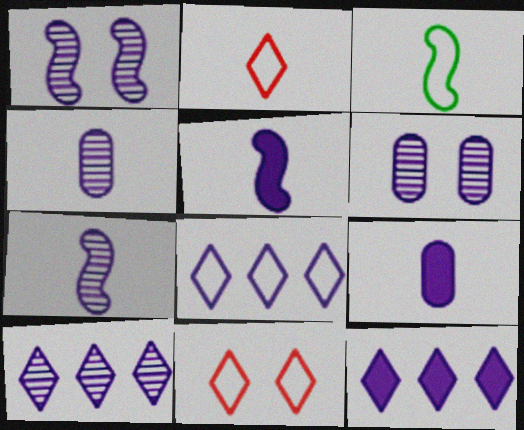[[1, 4, 10], 
[1, 8, 9], 
[5, 6, 8], 
[6, 7, 10], 
[8, 10, 12]]